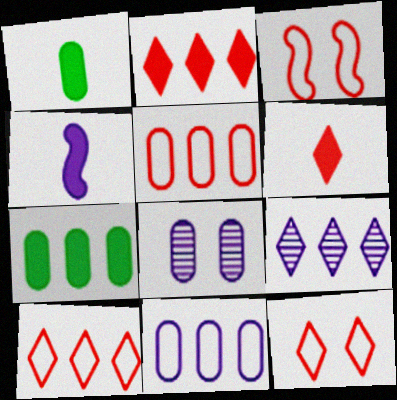[[1, 3, 9], 
[1, 4, 6], 
[1, 5, 8]]